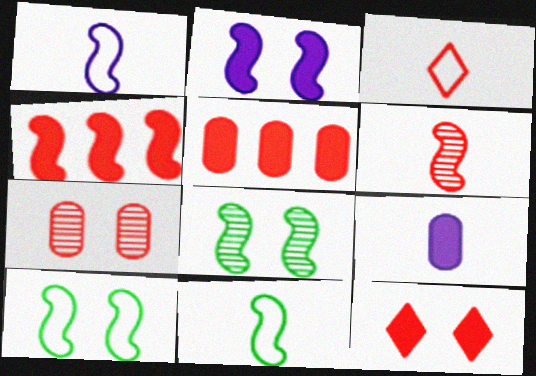[[1, 4, 8], 
[3, 4, 7]]